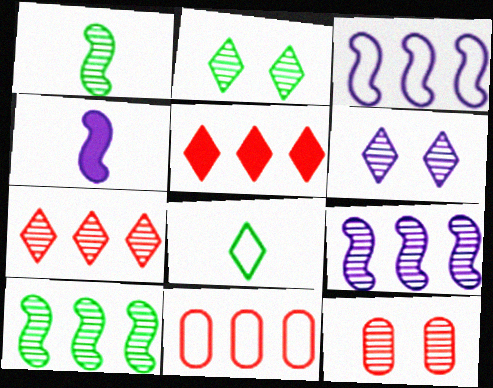[[2, 4, 11], 
[5, 6, 8]]